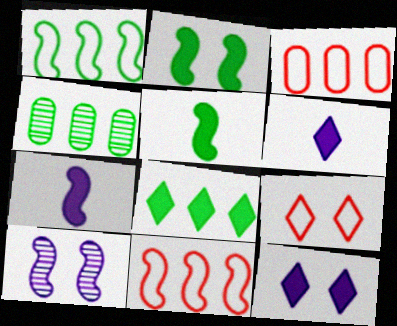[[1, 4, 8], 
[4, 7, 9], 
[5, 10, 11]]